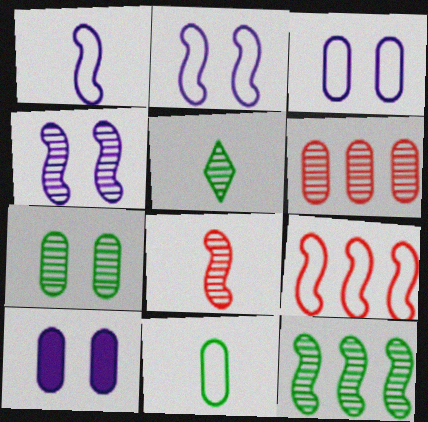[[4, 5, 6], 
[4, 8, 12], 
[5, 7, 12], 
[5, 9, 10], 
[6, 10, 11]]